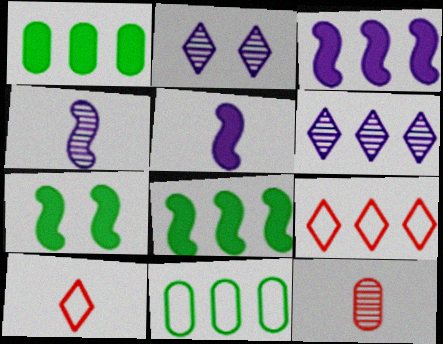[]